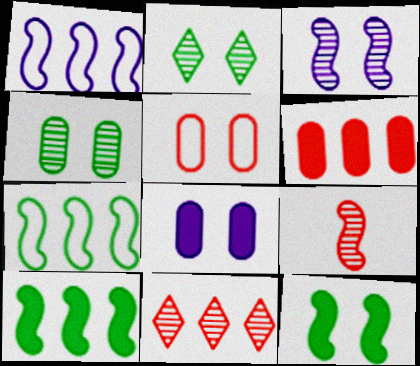[[1, 9, 12], 
[4, 5, 8]]